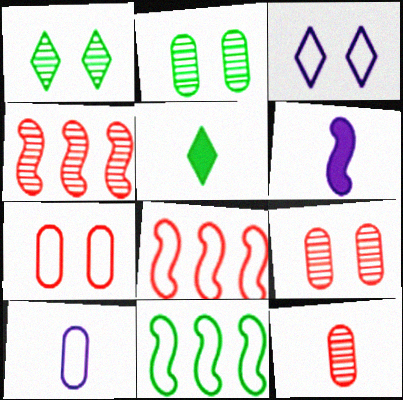[[2, 5, 11]]